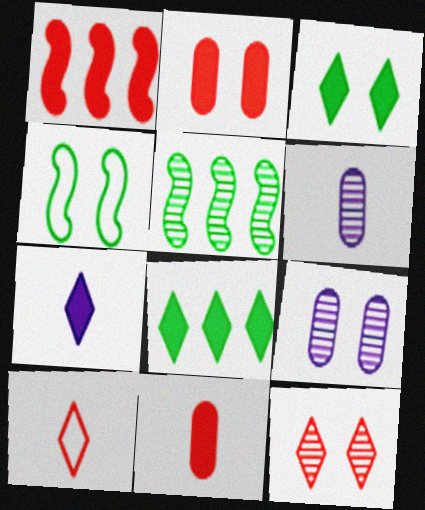[[5, 6, 12]]